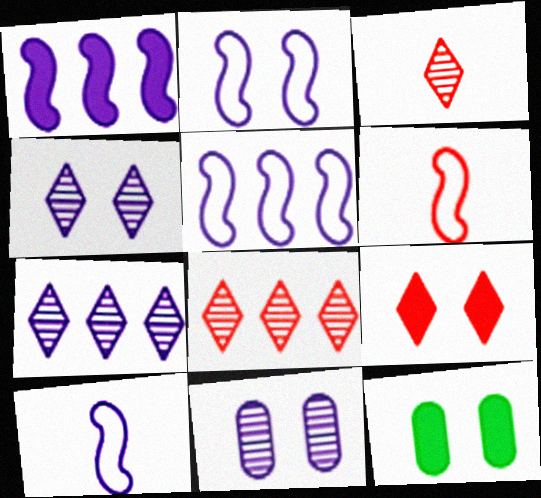[[2, 5, 10], 
[3, 5, 12], 
[6, 7, 12], 
[8, 10, 12]]